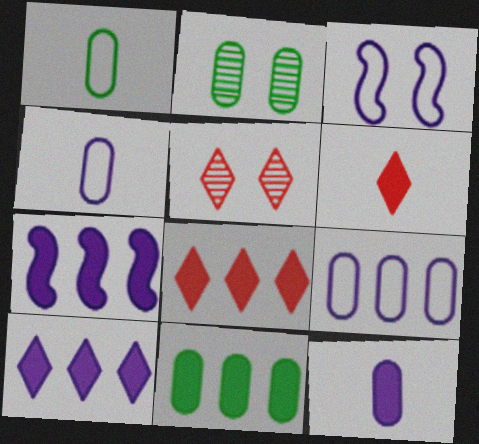[[1, 2, 11], 
[1, 5, 7], 
[7, 8, 11]]